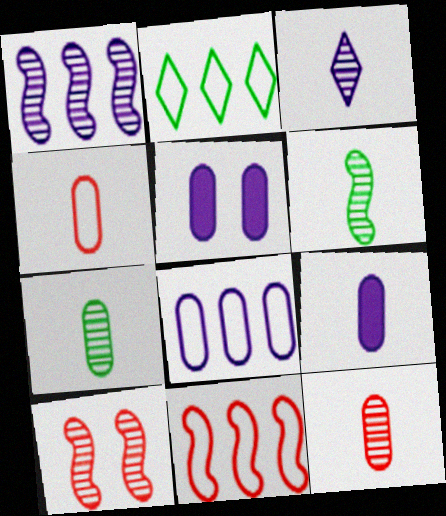[[1, 6, 10], 
[2, 8, 11], 
[2, 9, 10], 
[3, 6, 12], 
[4, 7, 9]]